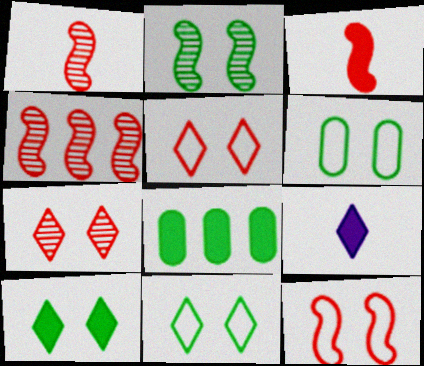[[2, 6, 10], 
[3, 4, 12], 
[4, 6, 9]]